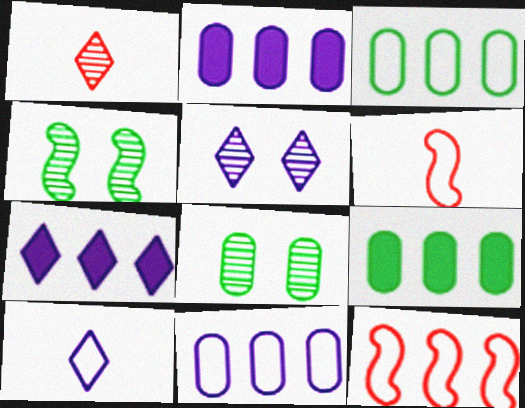[[5, 6, 9], 
[5, 7, 10], 
[6, 7, 8]]